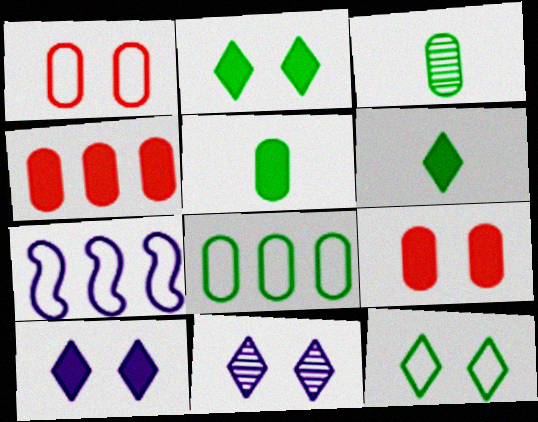[]